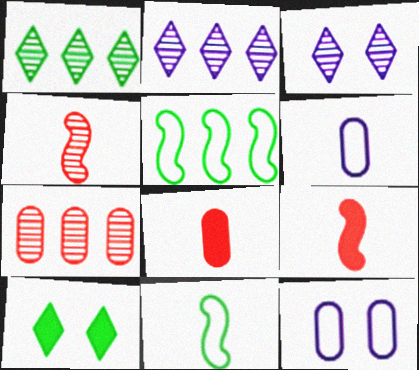[[1, 9, 12], 
[3, 5, 8]]